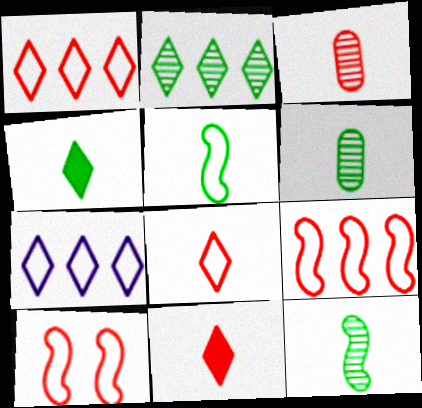[[4, 5, 6]]